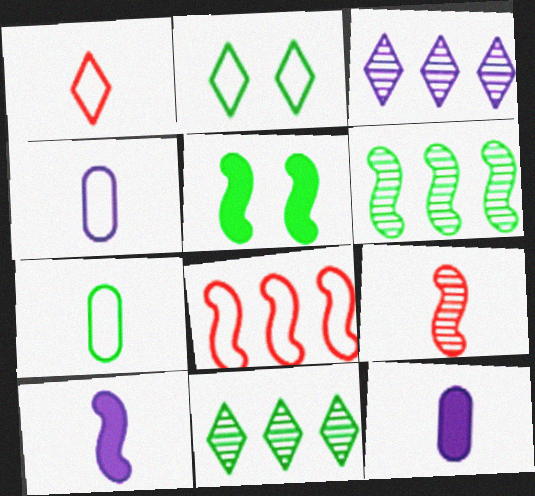[[2, 4, 8], 
[5, 7, 11]]